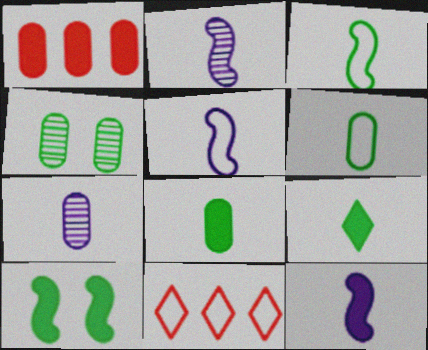[[2, 5, 12], 
[4, 11, 12], 
[7, 10, 11]]